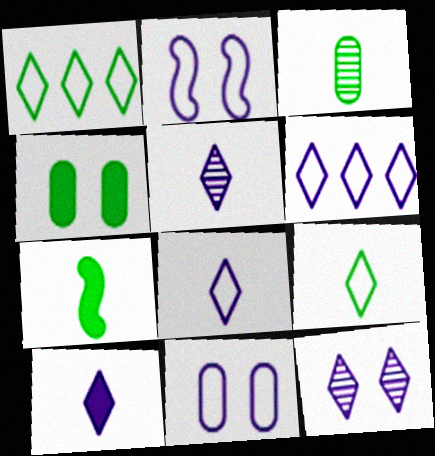[[3, 7, 9], 
[5, 8, 10], 
[6, 10, 12]]